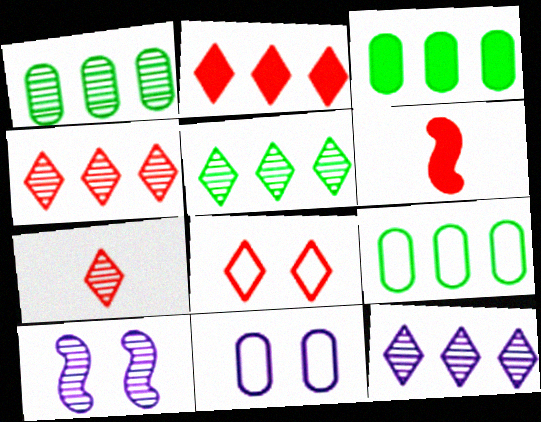[[1, 3, 9], 
[1, 7, 10], 
[2, 7, 8], 
[4, 5, 12], 
[5, 6, 11]]